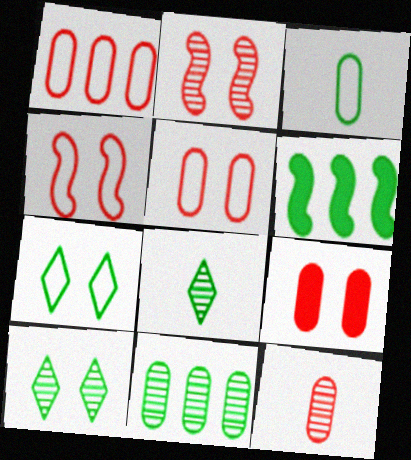[[1, 9, 12], 
[3, 6, 10]]